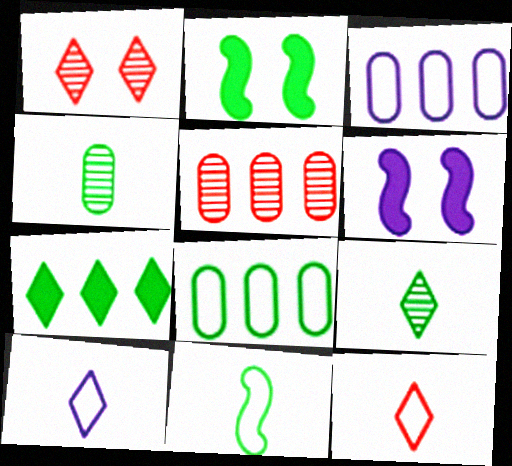[[1, 7, 10], 
[2, 5, 10], 
[2, 8, 9]]